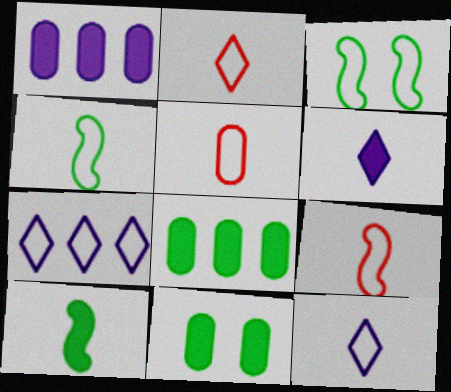[[2, 5, 9], 
[3, 5, 7], 
[4, 5, 12]]